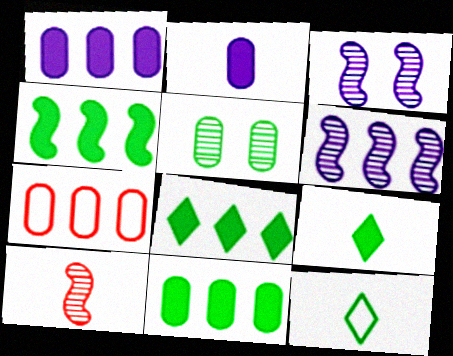[[2, 5, 7], 
[2, 10, 12], 
[3, 7, 9], 
[4, 5, 12], 
[4, 8, 11], 
[6, 7, 8]]